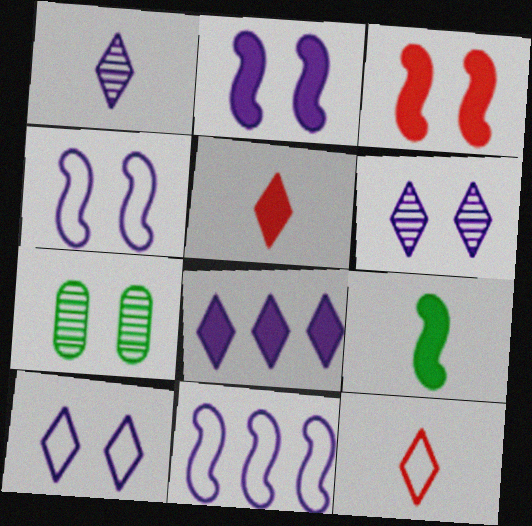[[1, 8, 10], 
[3, 7, 10], 
[5, 7, 11]]